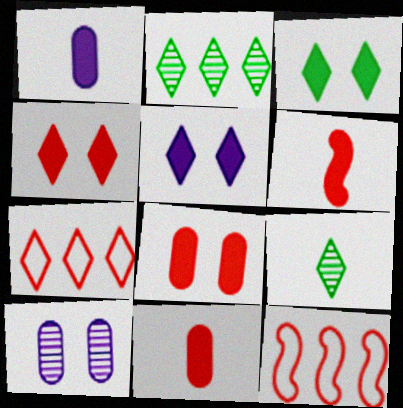[[3, 4, 5], 
[5, 7, 9]]